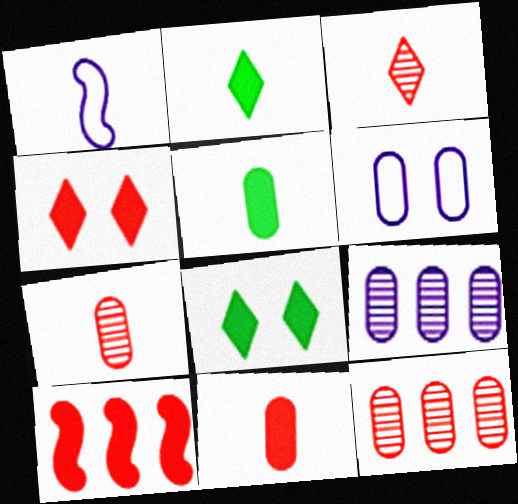[[1, 2, 7], 
[1, 3, 5], 
[1, 8, 12], 
[4, 10, 11], 
[5, 6, 12]]